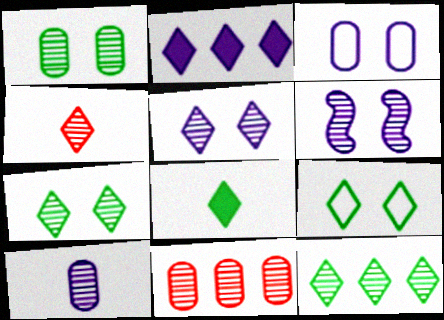[[1, 10, 11], 
[2, 4, 9], 
[4, 5, 12], 
[8, 9, 12]]